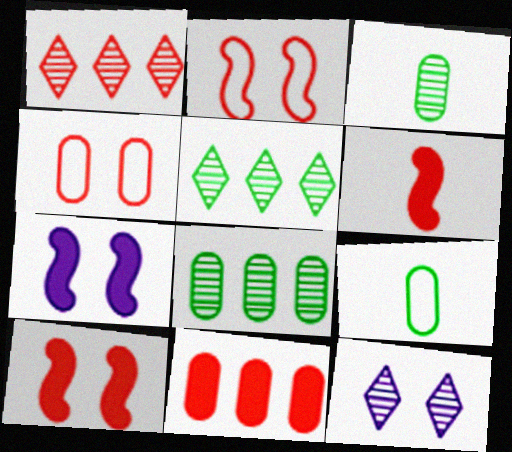[[1, 4, 6], 
[1, 7, 9]]